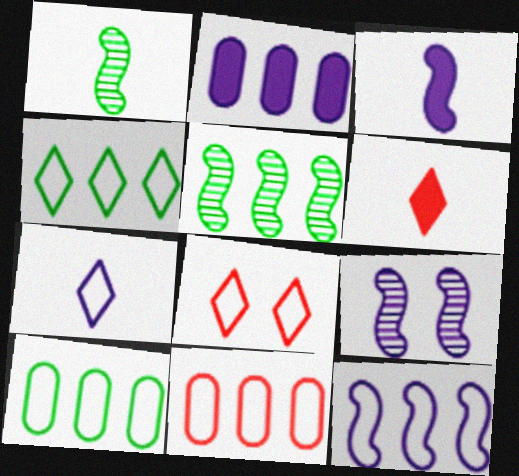[[1, 2, 8], 
[2, 7, 9], 
[3, 9, 12], 
[4, 7, 8], 
[4, 11, 12], 
[6, 9, 10]]